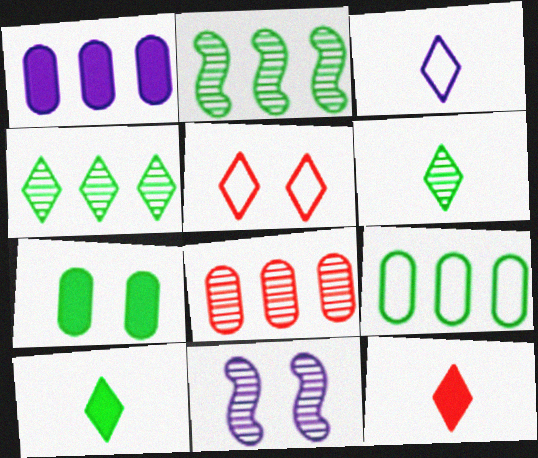[[1, 3, 11], 
[1, 8, 9], 
[3, 6, 12], 
[5, 7, 11], 
[6, 8, 11], 
[9, 11, 12]]